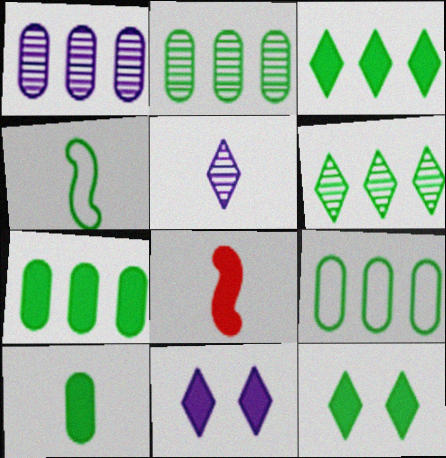[[2, 4, 12], 
[2, 7, 9], 
[7, 8, 11]]